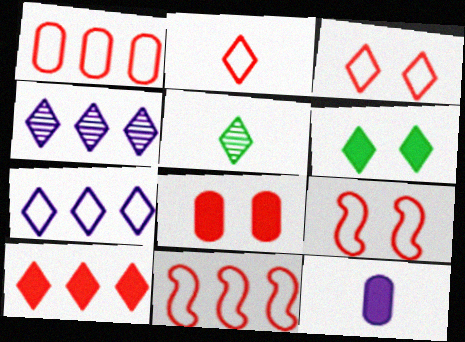[[1, 2, 9], 
[2, 4, 6]]